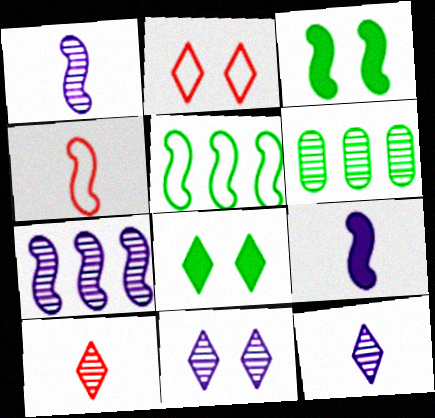[[2, 6, 9], 
[2, 8, 11], 
[3, 4, 7]]